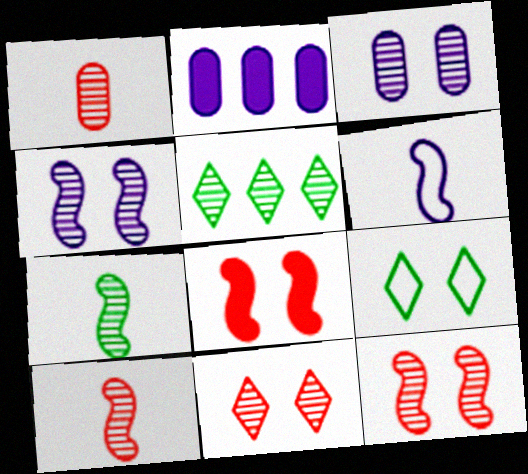[[1, 4, 5], 
[2, 9, 10], 
[3, 5, 10], 
[3, 8, 9]]